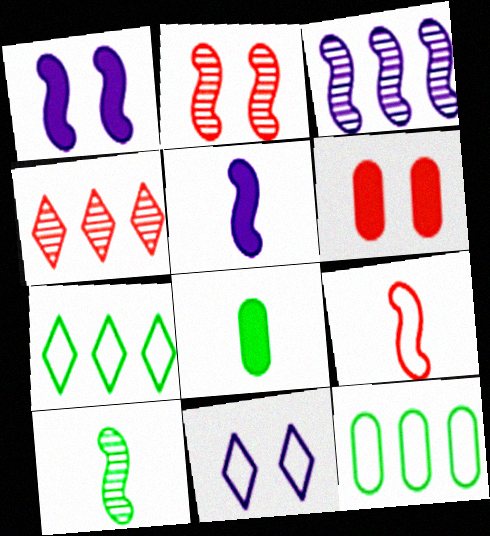[[2, 3, 10], 
[4, 6, 9], 
[5, 9, 10], 
[9, 11, 12]]